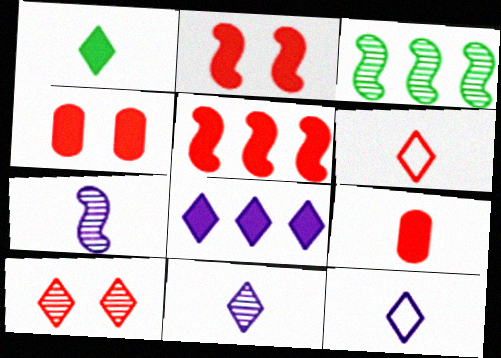[[1, 6, 11], 
[3, 4, 12]]